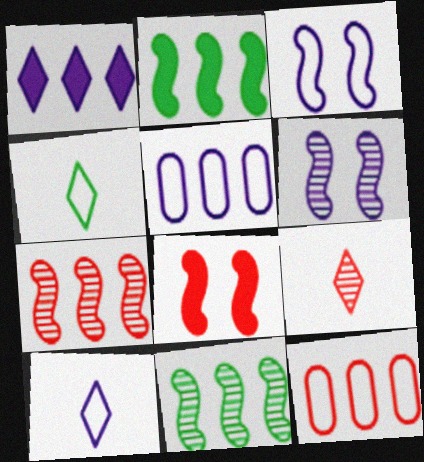[[1, 11, 12], 
[3, 4, 12], 
[3, 5, 10], 
[8, 9, 12]]